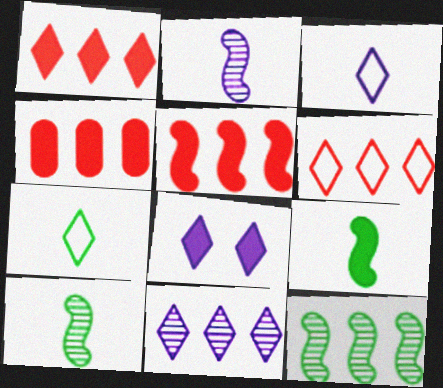[[1, 4, 5], 
[3, 8, 11], 
[4, 8, 9]]